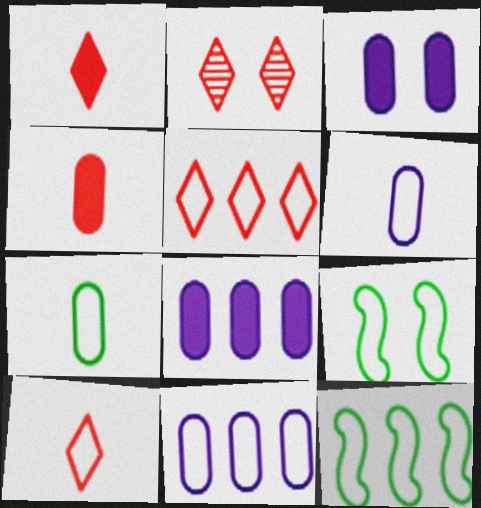[[1, 2, 5], 
[2, 3, 9], 
[5, 6, 9], 
[5, 11, 12], 
[9, 10, 11]]